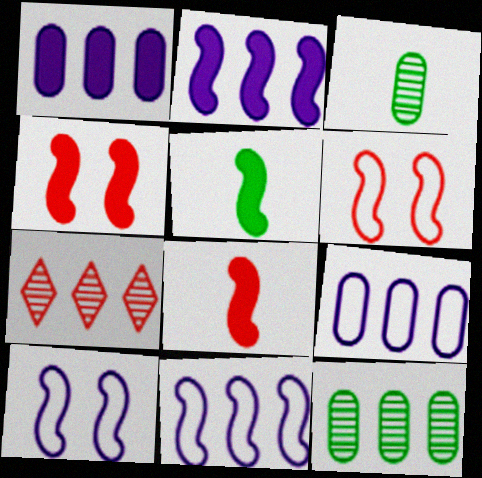[[2, 4, 5]]